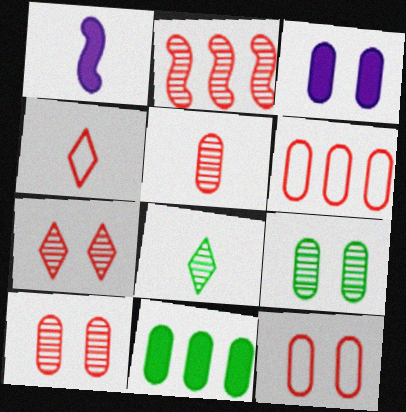[[2, 5, 7], 
[3, 9, 12]]